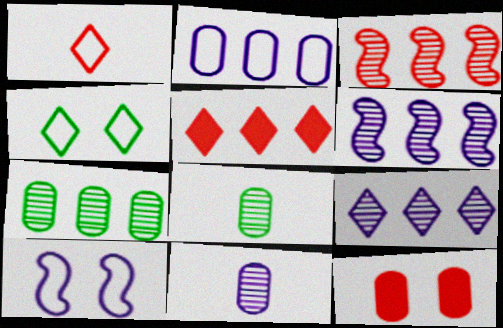[[1, 3, 12], 
[2, 8, 12], 
[3, 7, 9], 
[5, 8, 10]]